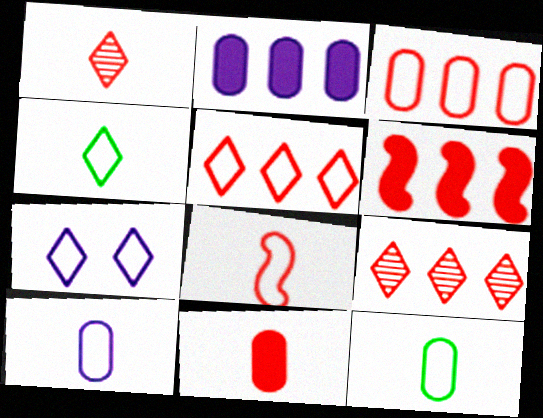[[1, 8, 11], 
[3, 6, 9], 
[4, 5, 7], 
[4, 8, 10]]